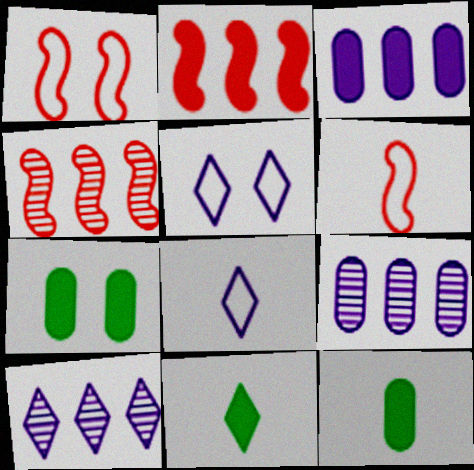[[1, 9, 11], 
[1, 10, 12], 
[4, 5, 12], 
[4, 7, 8], 
[6, 7, 10]]